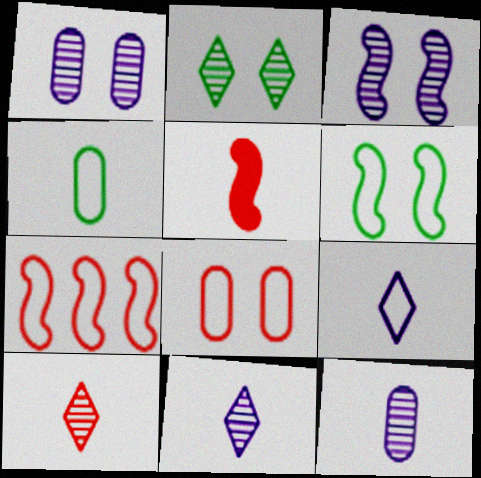[[4, 5, 11]]